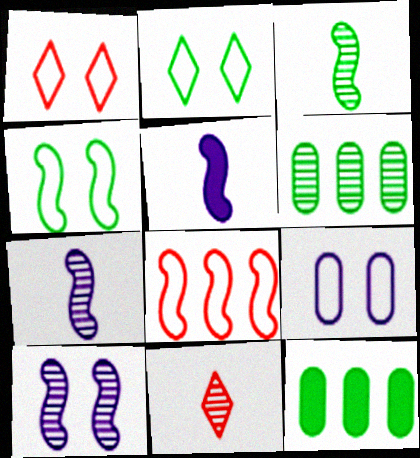[[1, 4, 9], 
[1, 5, 6], 
[1, 7, 12], 
[2, 3, 12], 
[6, 10, 11]]